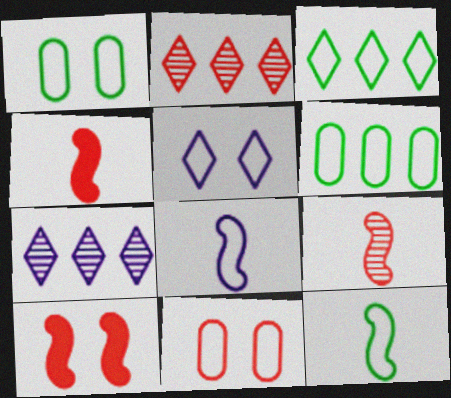[[1, 3, 12], 
[1, 4, 7], 
[2, 4, 11], 
[3, 8, 11]]